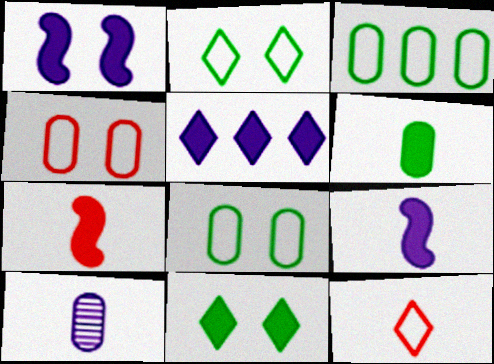[]